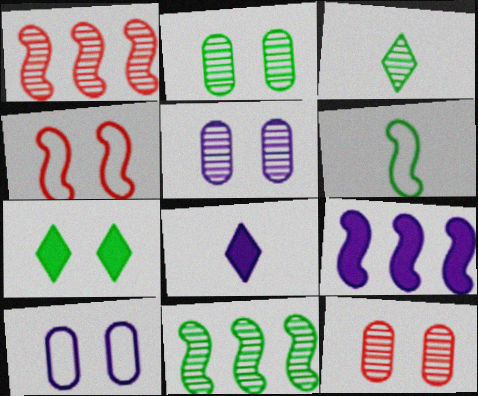[[1, 3, 5], 
[2, 3, 11], 
[2, 5, 12], 
[4, 5, 7]]